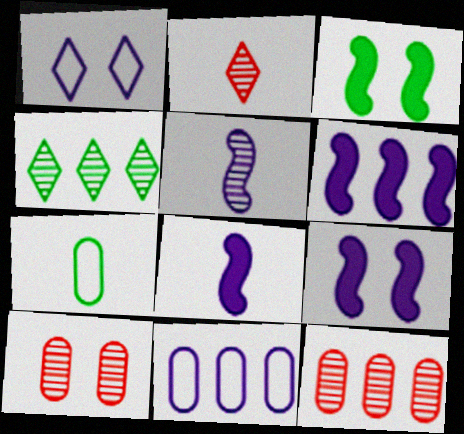[[1, 3, 10], 
[2, 3, 11], 
[2, 7, 8], 
[3, 4, 7], 
[4, 5, 10], 
[6, 8, 9]]